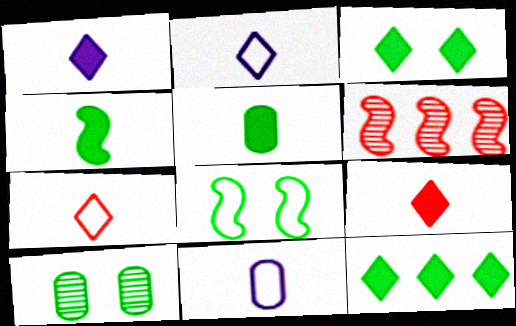[[3, 6, 11], 
[3, 8, 10]]